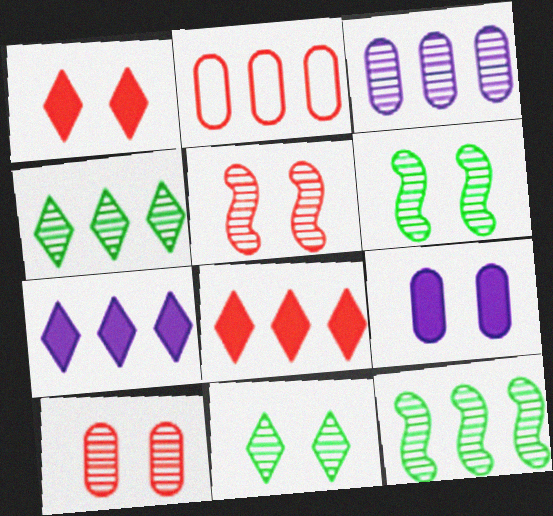[[2, 7, 12]]